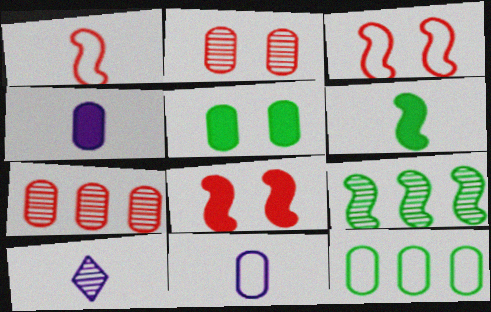[[2, 4, 12], 
[2, 9, 10], 
[5, 7, 11], 
[8, 10, 12]]